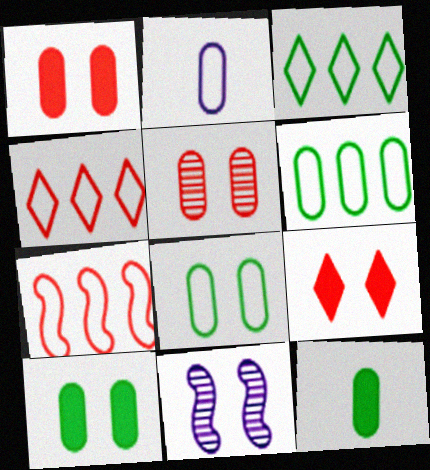[[4, 11, 12], 
[8, 9, 11]]